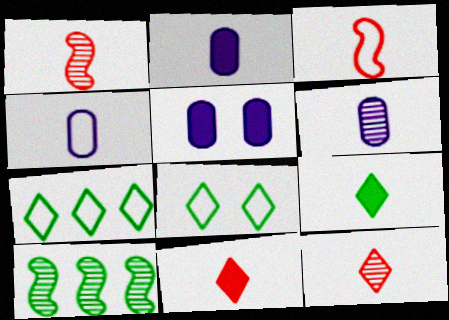[[1, 4, 9], 
[1, 5, 7], 
[2, 4, 6], 
[3, 6, 9]]